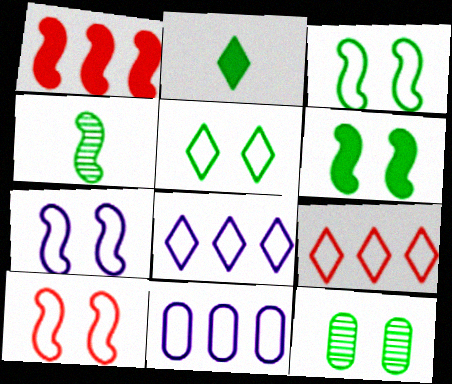[[1, 4, 7], 
[3, 7, 10], 
[5, 6, 12]]